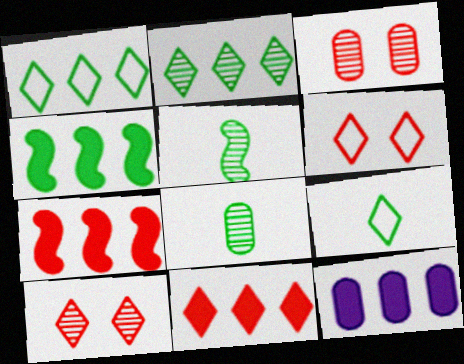[[4, 11, 12], 
[5, 6, 12]]